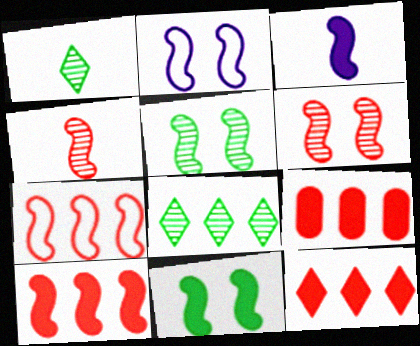[[1, 2, 9], 
[2, 6, 11], 
[3, 5, 7], 
[3, 10, 11], 
[9, 10, 12]]